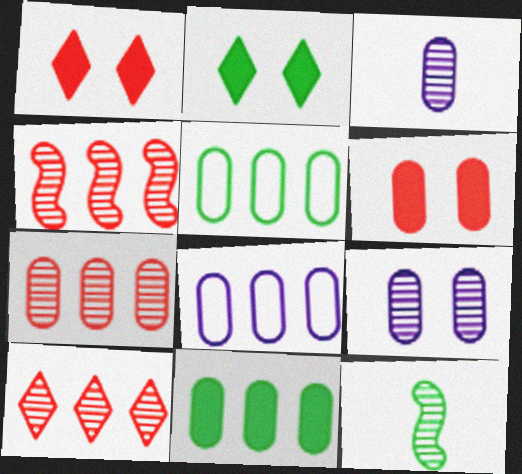[[1, 8, 12], 
[2, 5, 12], 
[3, 5, 6], 
[4, 7, 10], 
[7, 8, 11], 
[9, 10, 12]]